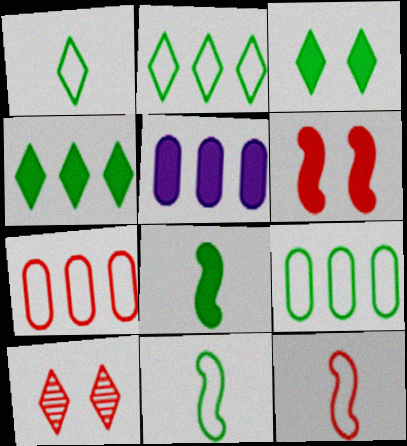[[5, 10, 11]]